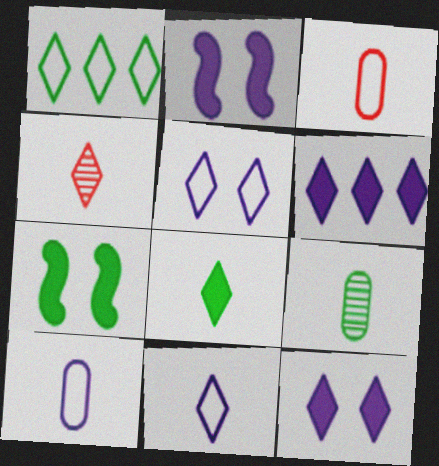[[1, 4, 12], 
[1, 7, 9], 
[4, 8, 11]]